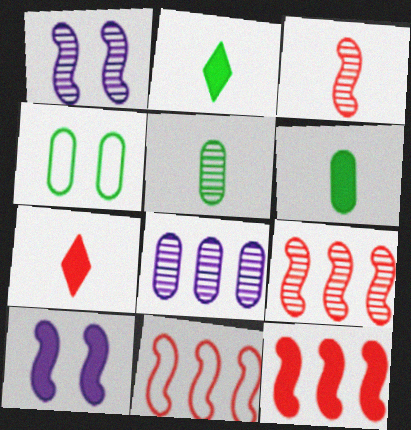[[9, 11, 12]]